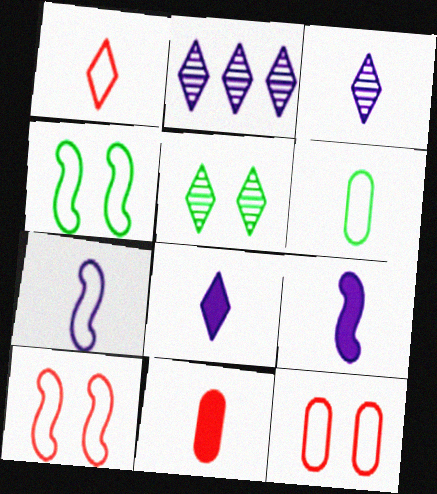[[1, 6, 7], 
[2, 4, 11]]